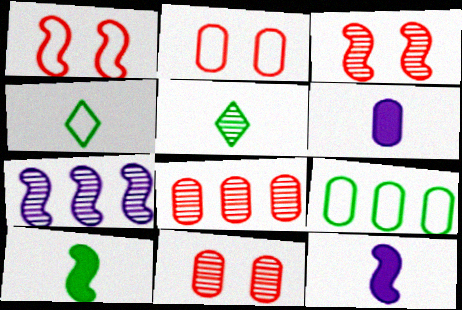[[1, 7, 10], 
[5, 7, 11], 
[6, 9, 11]]